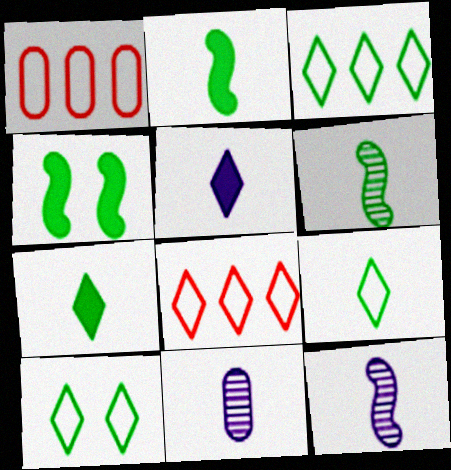[[3, 9, 10], 
[4, 8, 11]]